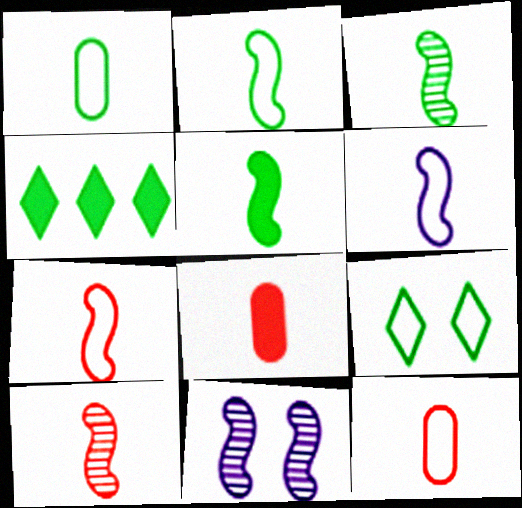[[2, 3, 5], 
[2, 6, 7], 
[4, 11, 12], 
[5, 6, 10]]